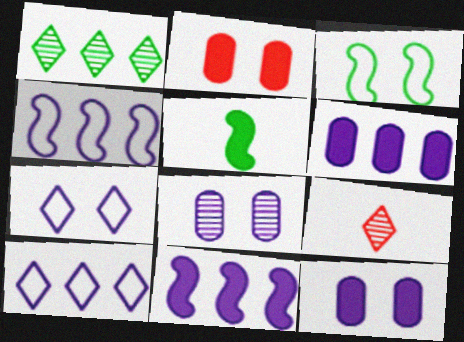[[3, 6, 9]]